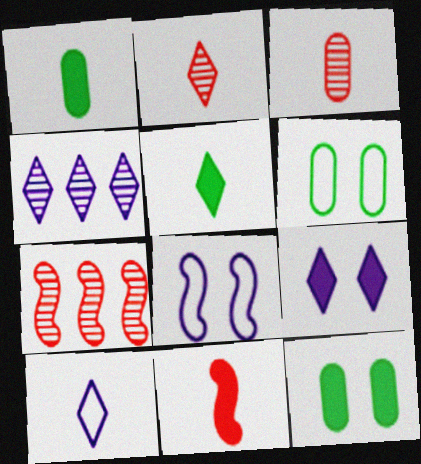[[2, 5, 10], 
[4, 6, 11], 
[4, 9, 10], 
[7, 10, 12]]